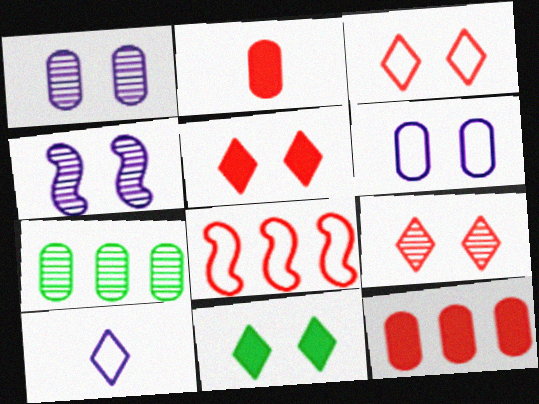[[2, 6, 7], 
[2, 8, 9], 
[3, 5, 9]]